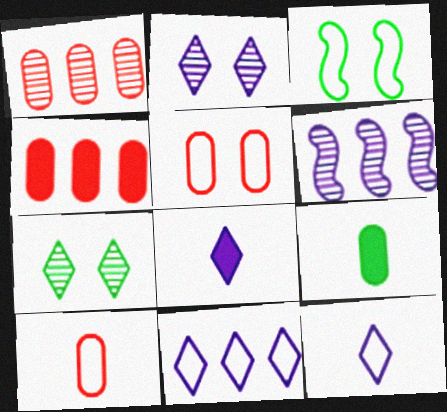[[1, 3, 8], 
[2, 8, 11], 
[3, 10, 11]]